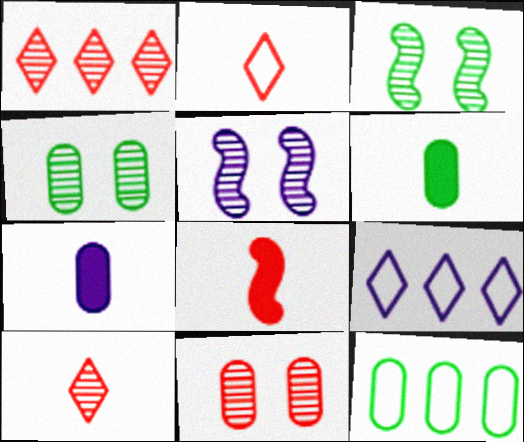[[4, 6, 12], 
[4, 8, 9], 
[5, 7, 9], 
[7, 11, 12]]